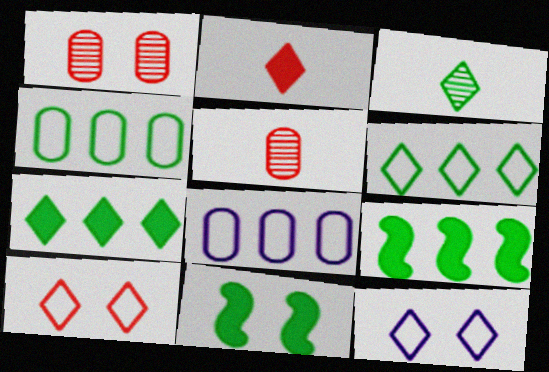[[1, 11, 12], 
[3, 4, 11], 
[5, 9, 12]]